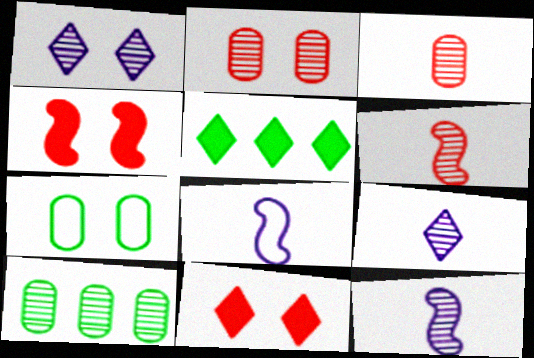[[1, 4, 7], 
[1, 6, 10], 
[2, 5, 8], 
[8, 10, 11]]